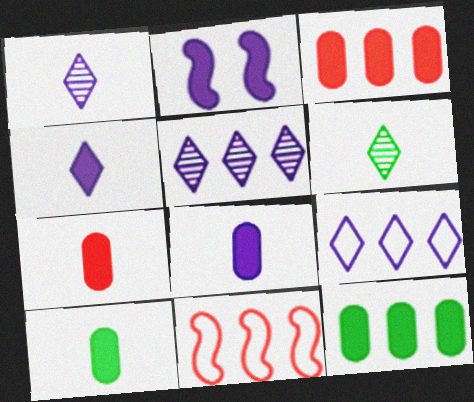[[5, 11, 12], 
[7, 8, 10]]